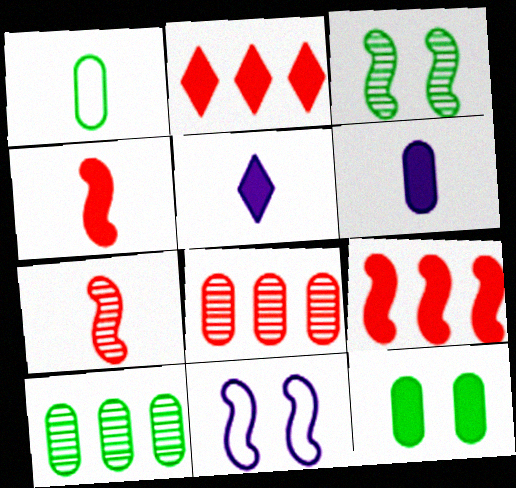[[1, 5, 7], 
[1, 10, 12], 
[5, 9, 12]]